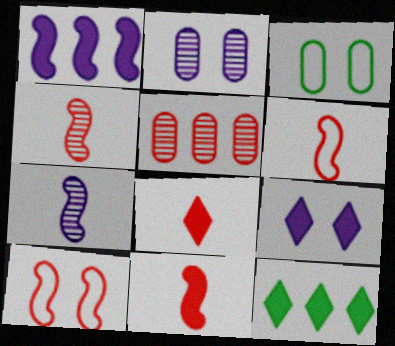[[2, 6, 12], 
[4, 6, 11], 
[5, 8, 10], 
[8, 9, 12]]